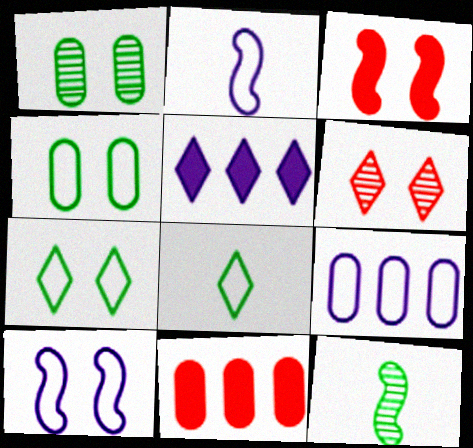[[5, 6, 8]]